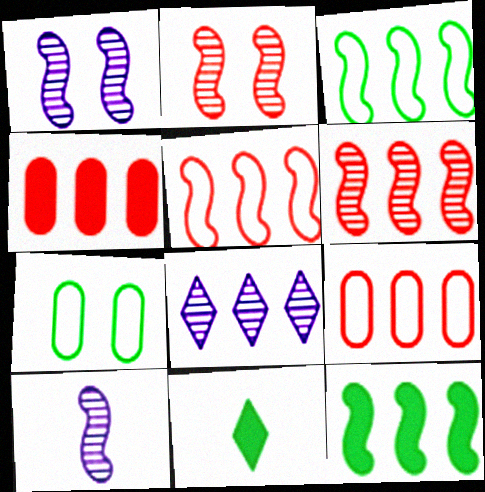[[1, 9, 11], 
[3, 4, 8], 
[8, 9, 12]]